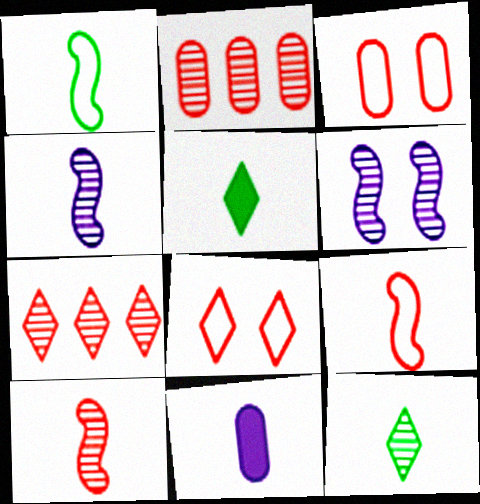[[2, 6, 12], 
[9, 11, 12]]